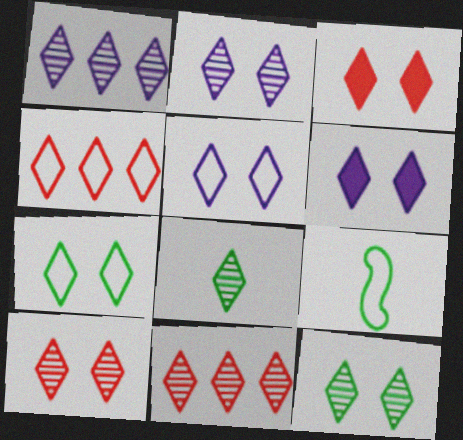[[1, 8, 10], 
[2, 3, 7], 
[2, 5, 6], 
[2, 8, 11], 
[2, 10, 12], 
[3, 5, 12], 
[4, 6, 8], 
[6, 7, 10]]